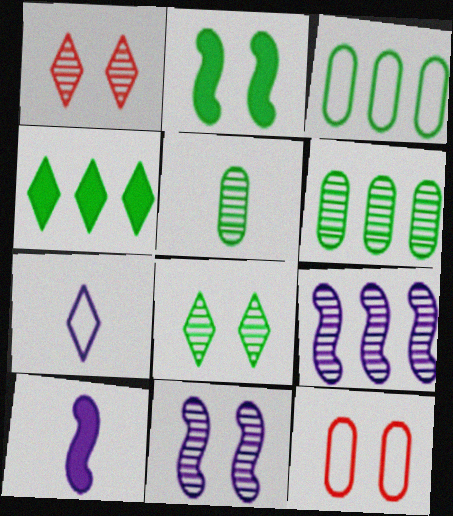[[1, 3, 10], 
[1, 4, 7], 
[1, 5, 9]]